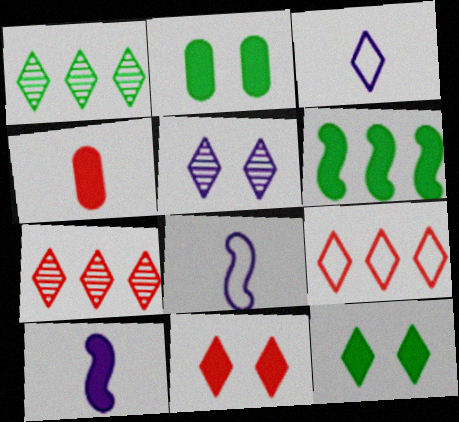[[1, 3, 11], 
[2, 7, 8], 
[3, 7, 12]]